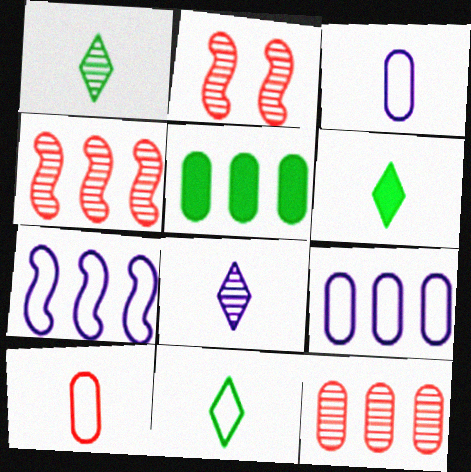[[1, 6, 11], 
[2, 6, 9], 
[5, 9, 12]]